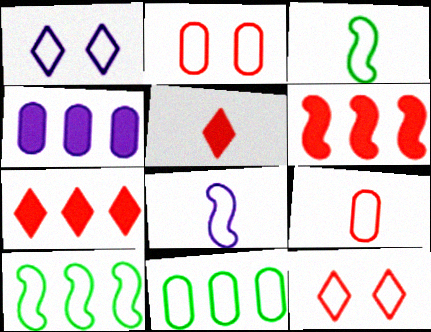[[1, 9, 10], 
[8, 11, 12]]